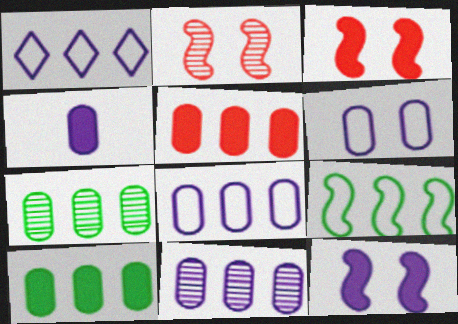[[4, 6, 11], 
[5, 7, 8]]